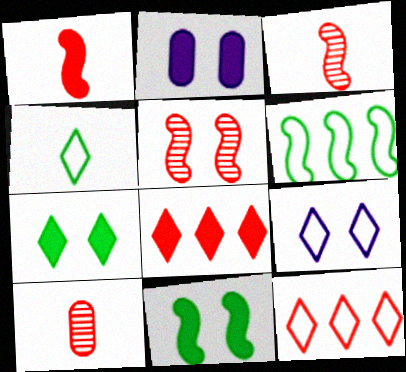[[4, 9, 12]]